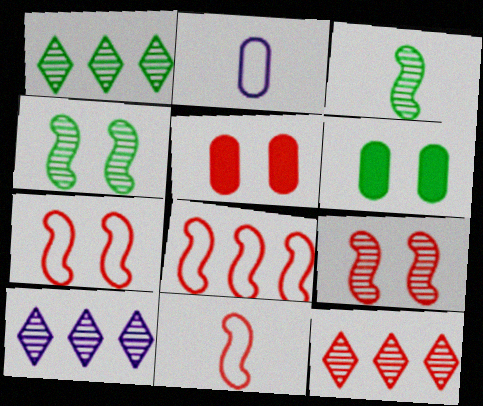[[1, 10, 12], 
[5, 11, 12], 
[6, 10, 11], 
[7, 8, 11]]